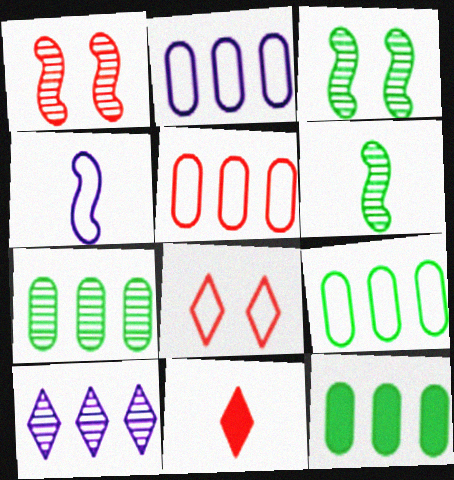[[1, 5, 11], 
[2, 3, 11], 
[2, 5, 9], 
[4, 8, 9], 
[7, 9, 12]]